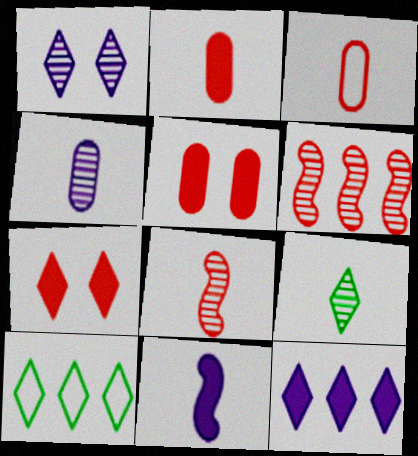[[3, 6, 7], 
[3, 9, 11], 
[4, 8, 9]]